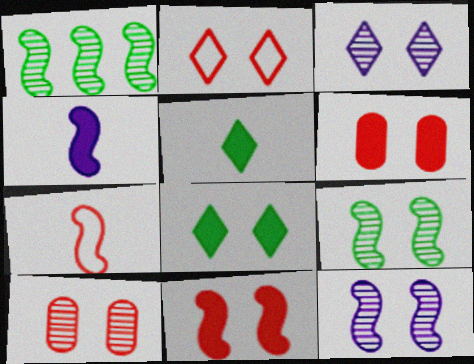[[2, 3, 8], 
[2, 10, 11], 
[3, 9, 10]]